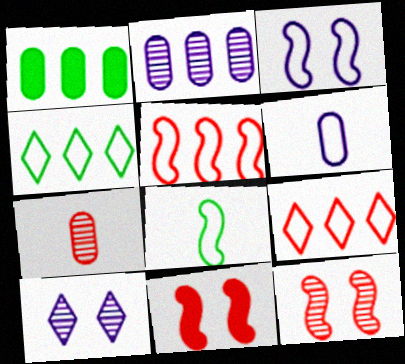[[3, 5, 8], 
[7, 9, 11]]